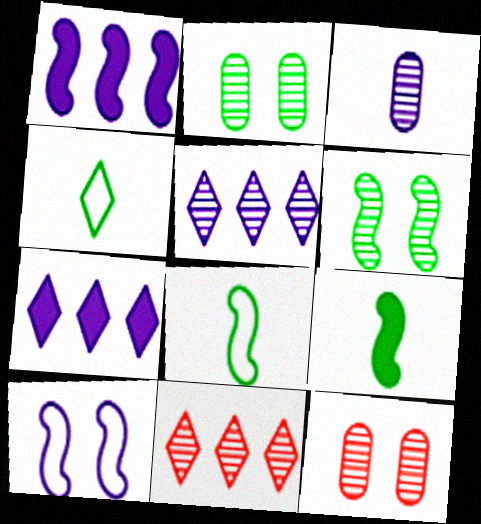[[1, 4, 12], 
[3, 6, 11], 
[3, 7, 10], 
[7, 8, 12]]